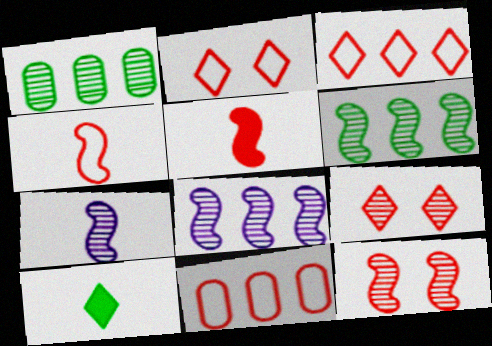[[1, 7, 9], 
[2, 4, 11], 
[5, 9, 11], 
[6, 7, 12]]